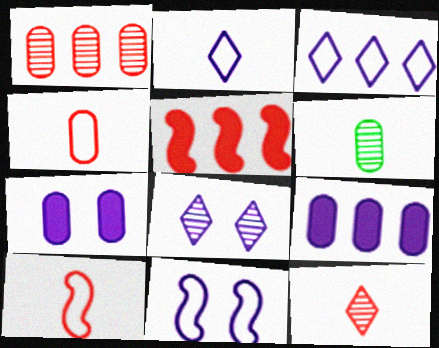[[7, 8, 11]]